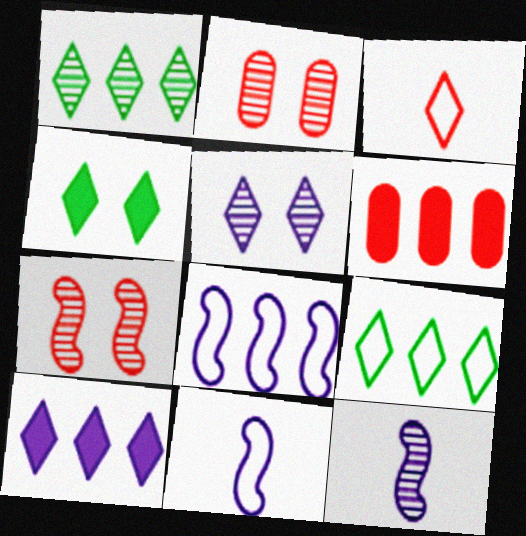[[1, 2, 12], 
[1, 6, 8], 
[3, 6, 7]]